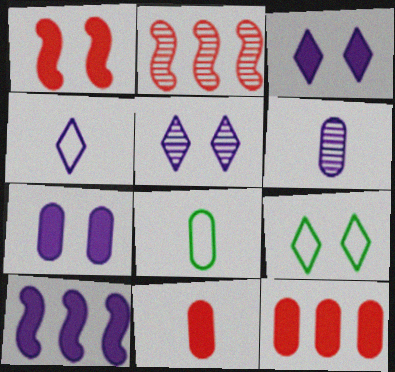[[2, 3, 8], 
[6, 8, 11]]